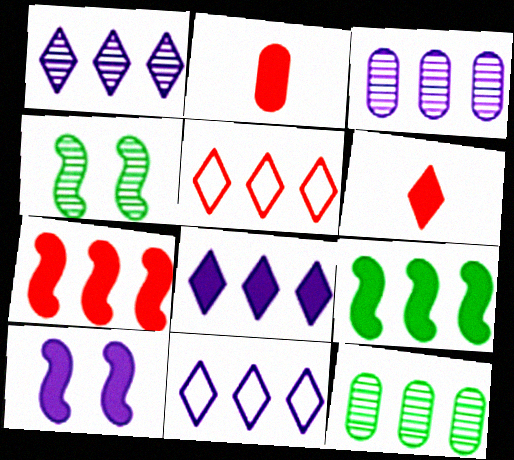[[1, 8, 11], 
[2, 4, 11], 
[3, 5, 9], 
[7, 11, 12]]